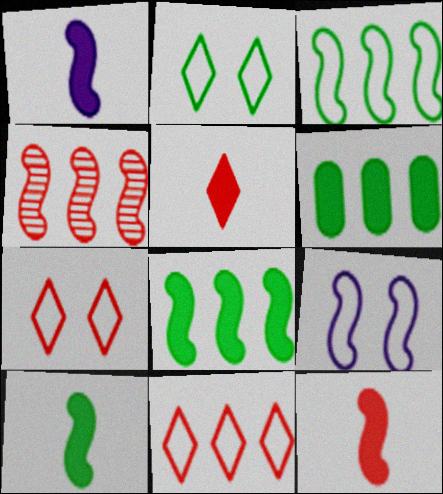[[1, 10, 12], 
[4, 9, 10]]